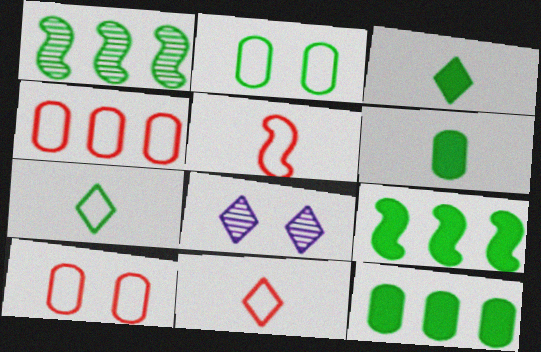[[1, 2, 3], 
[5, 8, 12]]